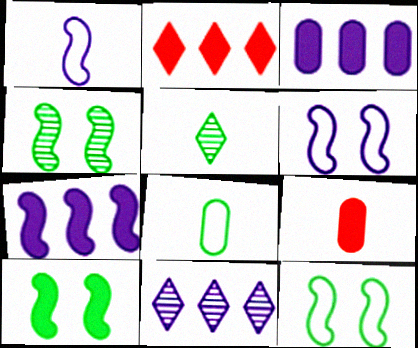[[1, 5, 9], 
[4, 10, 12], 
[9, 11, 12]]